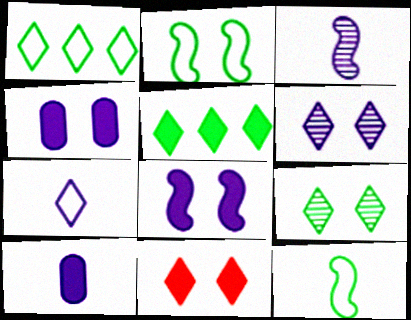[[3, 7, 10]]